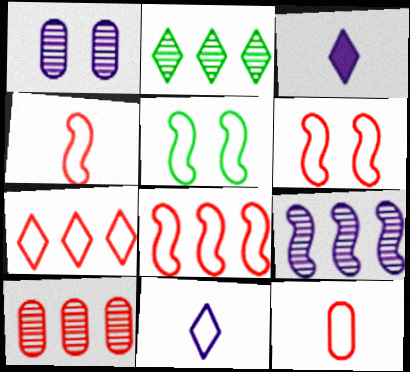[[2, 9, 10], 
[3, 5, 10], 
[4, 6, 8], 
[6, 7, 12]]